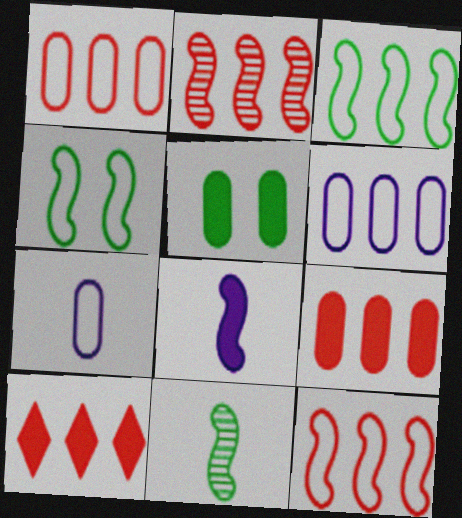[[1, 2, 10], 
[2, 4, 8], 
[5, 8, 10]]